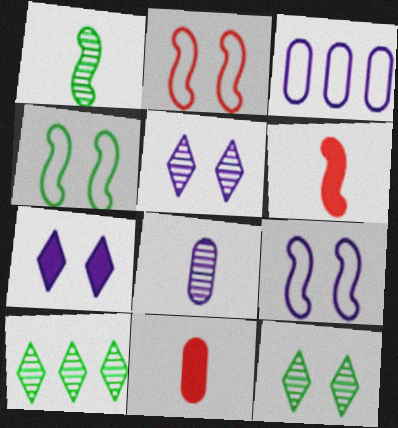[[2, 4, 9], 
[3, 6, 12], 
[9, 10, 11]]